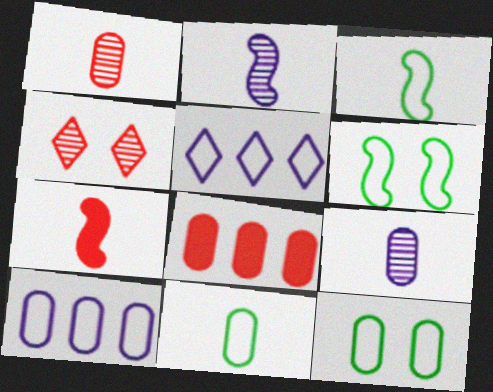[[2, 3, 7], 
[8, 9, 12]]